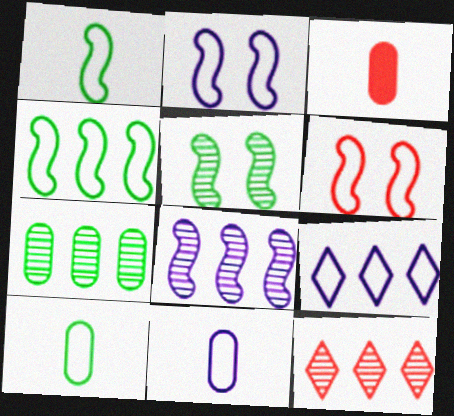[[2, 9, 11], 
[3, 5, 9], 
[3, 6, 12], 
[6, 9, 10], 
[7, 8, 12]]